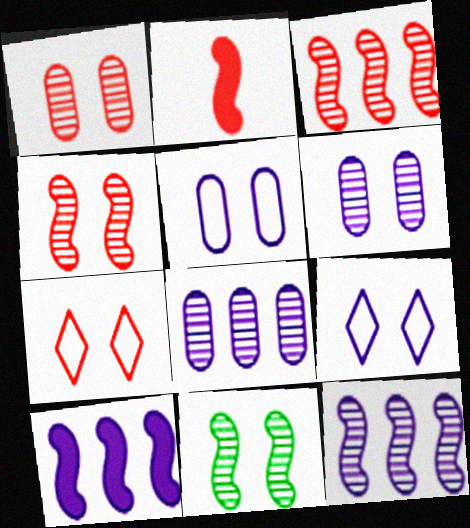[]